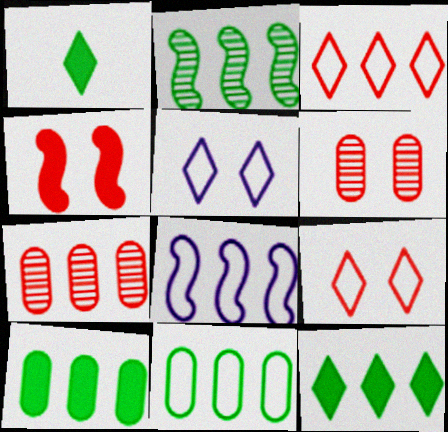[[1, 6, 8], 
[2, 11, 12], 
[3, 8, 11], 
[4, 6, 9], 
[7, 8, 12]]